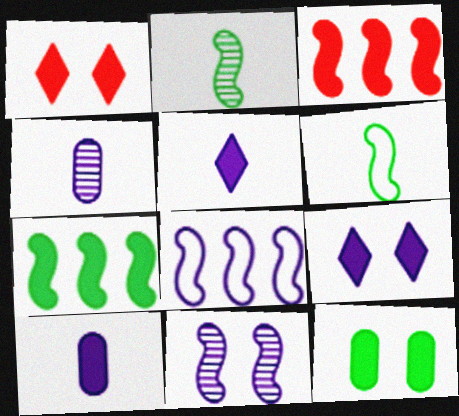[[1, 7, 10], 
[3, 5, 12], 
[3, 6, 11], 
[4, 8, 9]]